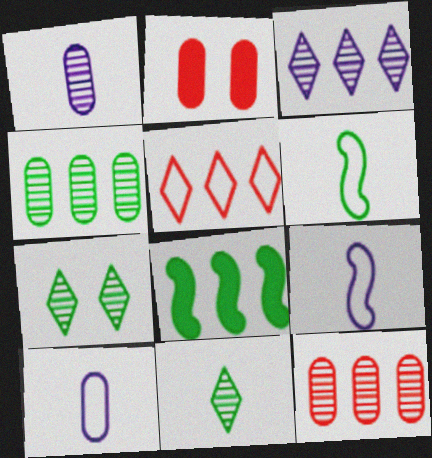[[2, 3, 6], 
[2, 4, 10]]